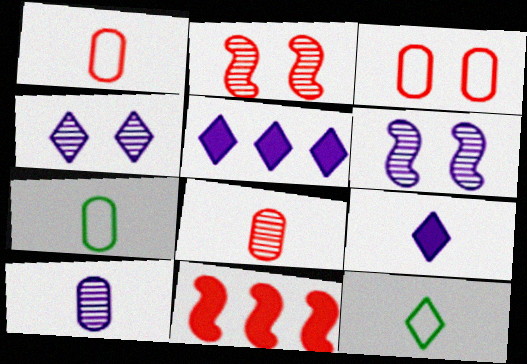[[2, 5, 7], 
[4, 7, 11]]